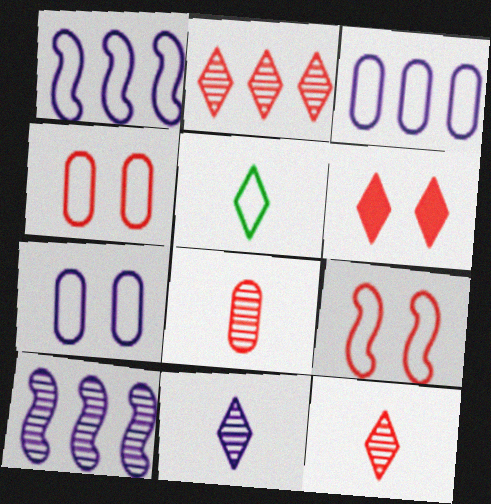[[1, 4, 5], 
[3, 5, 9]]